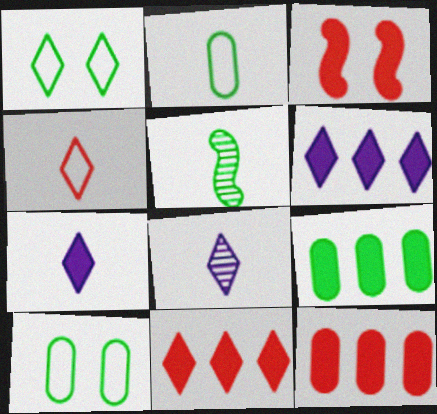[[1, 5, 9], 
[1, 8, 11], 
[3, 7, 9]]